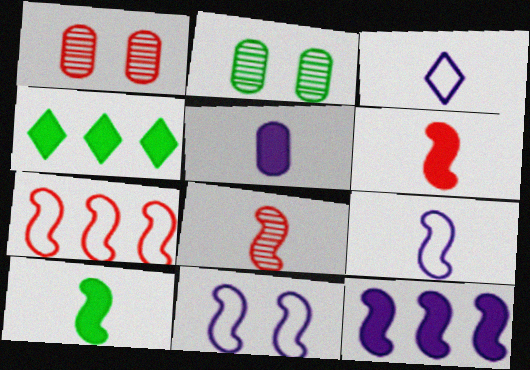[[1, 4, 9], 
[8, 9, 10]]